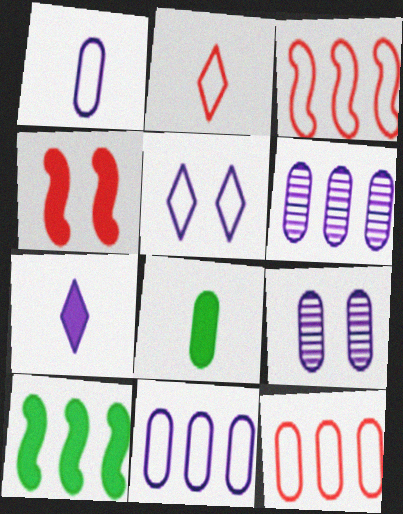[[2, 9, 10], 
[8, 9, 12]]